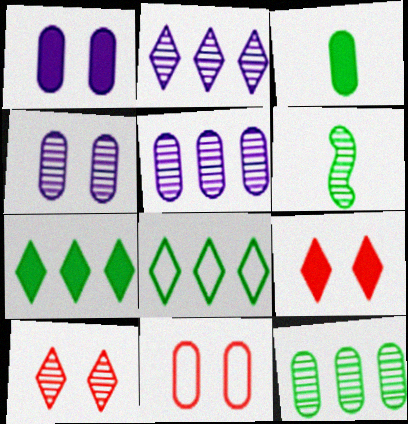[[3, 5, 11], 
[5, 6, 10]]